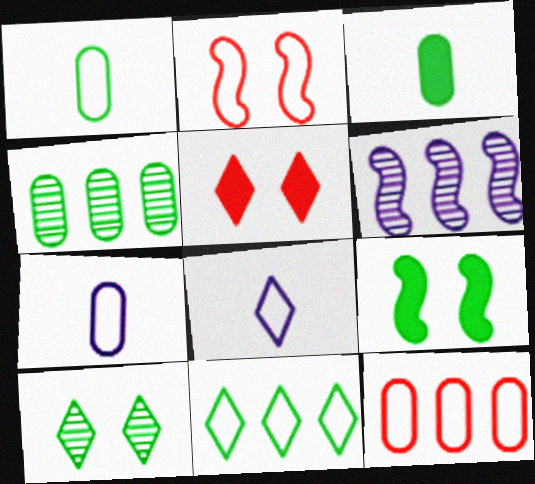[[1, 5, 6], 
[2, 7, 11]]